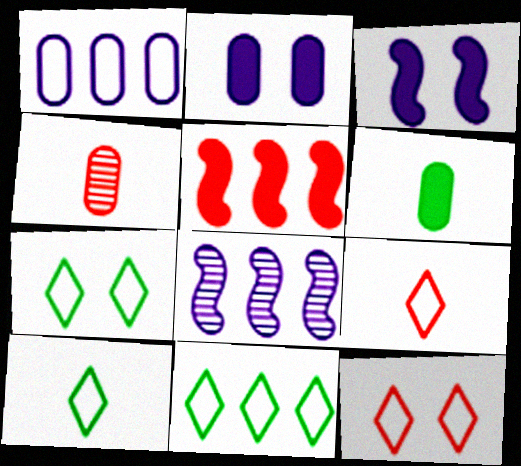[[3, 4, 11], 
[4, 5, 12], 
[6, 8, 12], 
[7, 10, 11]]